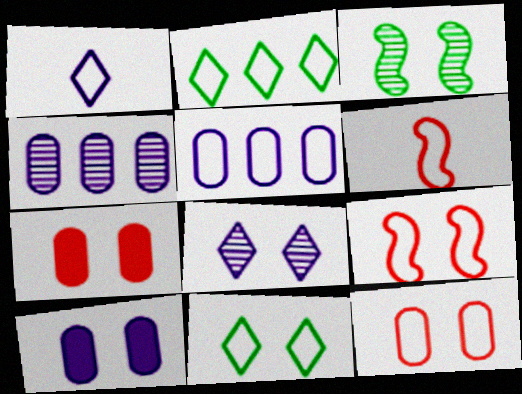[[5, 6, 11]]